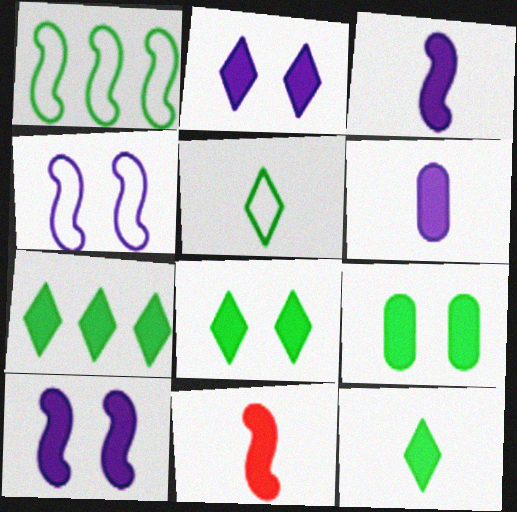[[6, 11, 12], 
[7, 8, 12]]